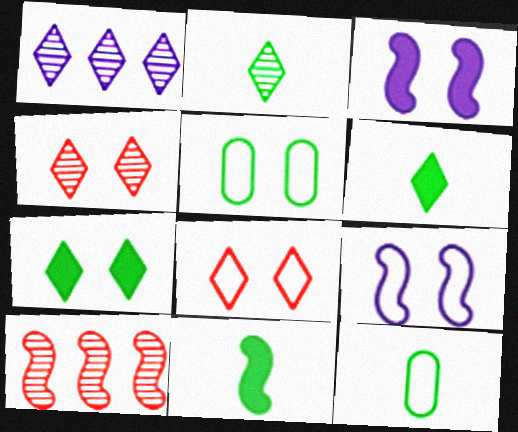[[1, 2, 4], 
[1, 6, 8], 
[2, 11, 12], 
[3, 4, 5], 
[5, 8, 9], 
[9, 10, 11]]